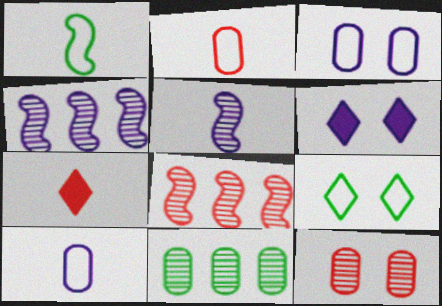[[4, 6, 10]]